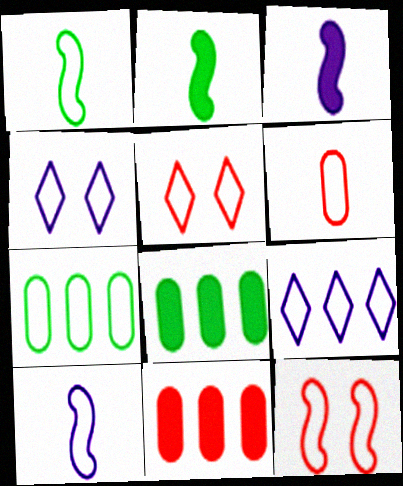[[5, 7, 10]]